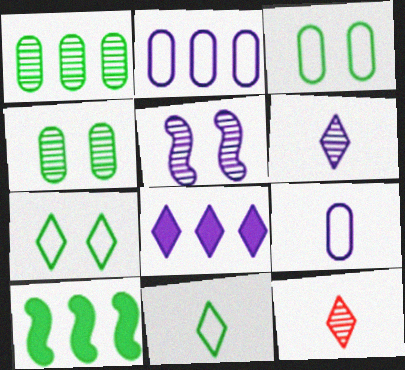[[1, 5, 12], 
[4, 10, 11], 
[5, 8, 9], 
[7, 8, 12]]